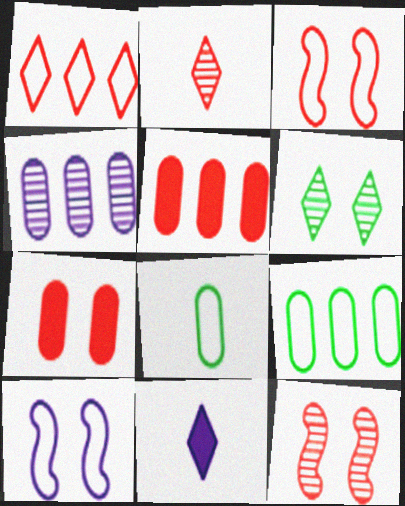[[1, 6, 11], 
[1, 8, 10], 
[2, 3, 5], 
[4, 5, 9], 
[4, 7, 8], 
[4, 10, 11], 
[6, 7, 10], 
[9, 11, 12]]